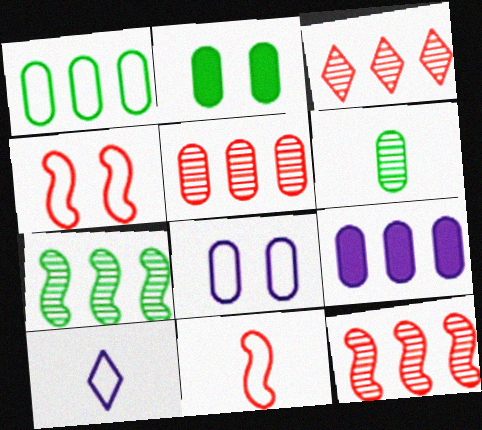[[1, 2, 6], 
[1, 4, 10], 
[1, 5, 9], 
[2, 10, 12], 
[3, 5, 12]]